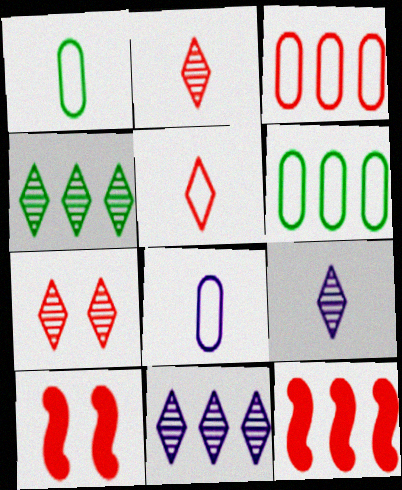[[1, 10, 11], 
[2, 3, 10], 
[4, 7, 9], 
[4, 8, 10], 
[6, 9, 10], 
[6, 11, 12]]